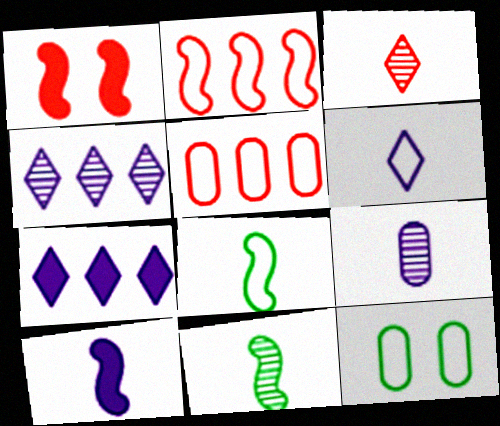[[1, 3, 5], 
[2, 6, 12], 
[3, 9, 11], 
[6, 9, 10]]